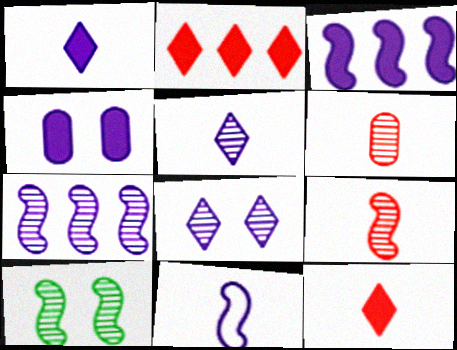[[1, 3, 4], 
[7, 9, 10]]